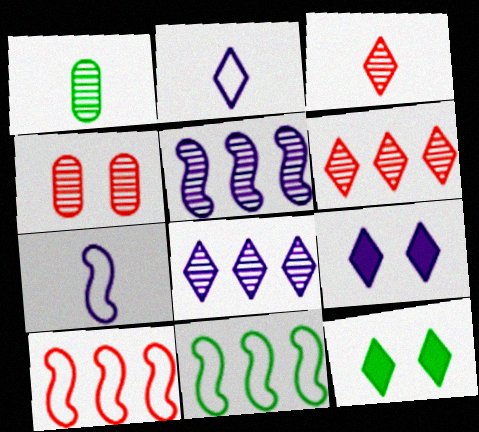[[1, 9, 10], 
[1, 11, 12], 
[2, 6, 12], 
[2, 8, 9]]